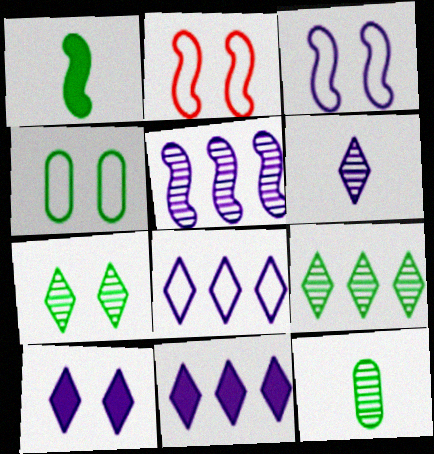[[1, 2, 5], 
[1, 4, 9], 
[2, 11, 12], 
[6, 8, 10]]